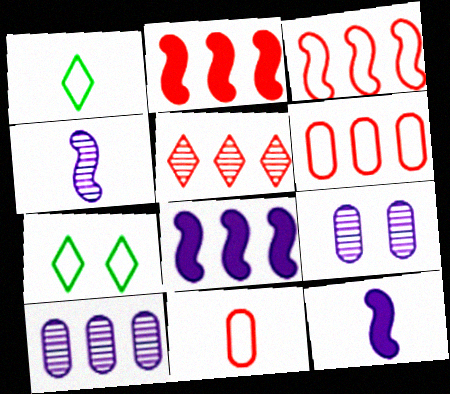[[1, 2, 9], 
[2, 5, 6]]